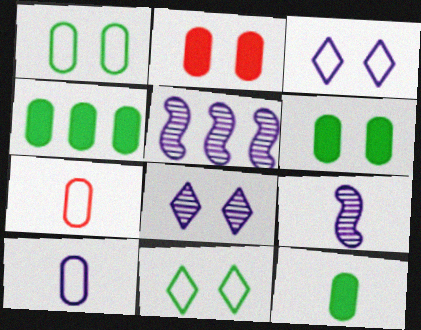[[4, 6, 12]]